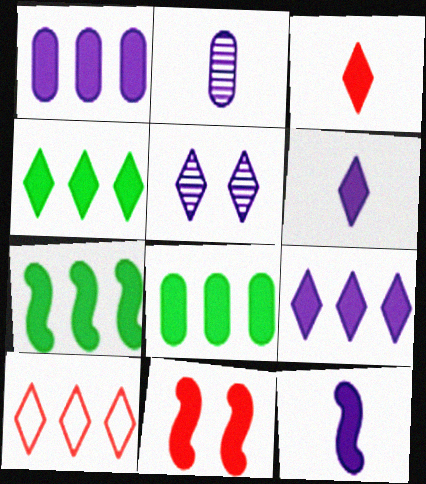[[4, 7, 8], 
[6, 8, 11], 
[7, 11, 12]]